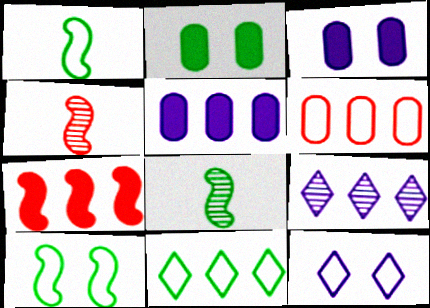[[1, 6, 12], 
[2, 8, 11], 
[3, 4, 11]]